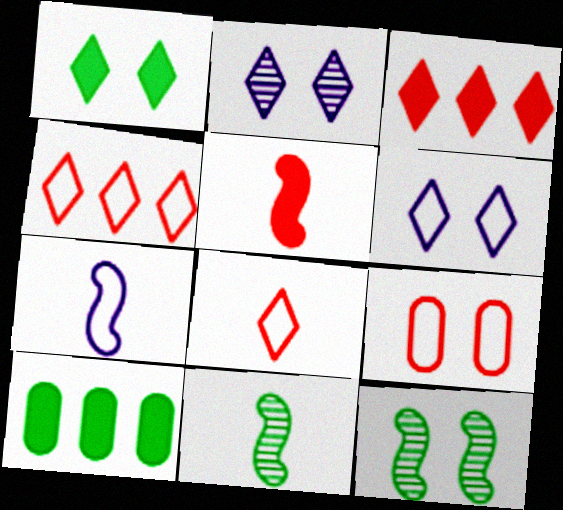[[5, 7, 11]]